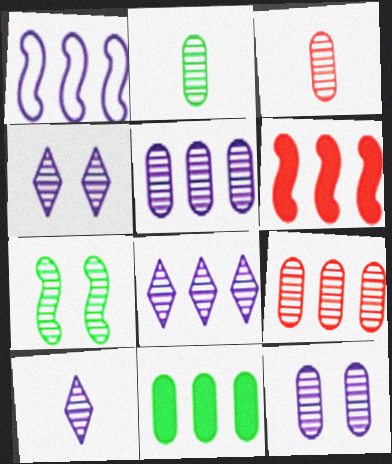[[2, 9, 12], 
[3, 7, 8], 
[4, 8, 10], 
[7, 9, 10]]